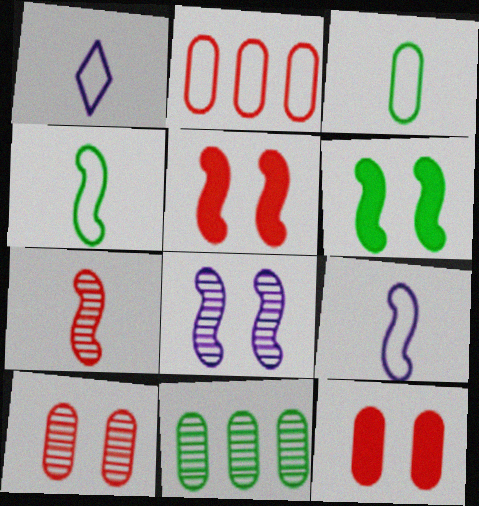[[1, 5, 11]]